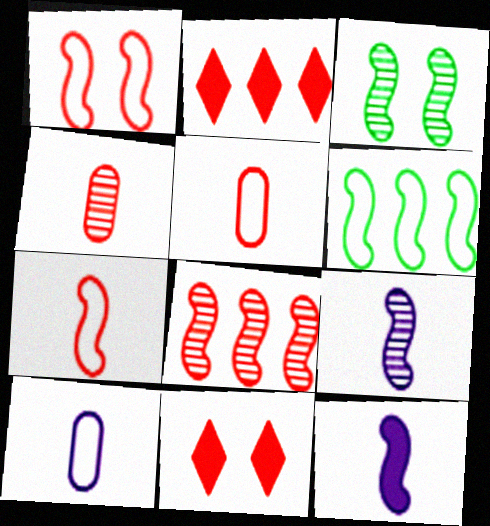[[1, 2, 4], 
[2, 3, 10], 
[3, 8, 9], 
[5, 8, 11]]